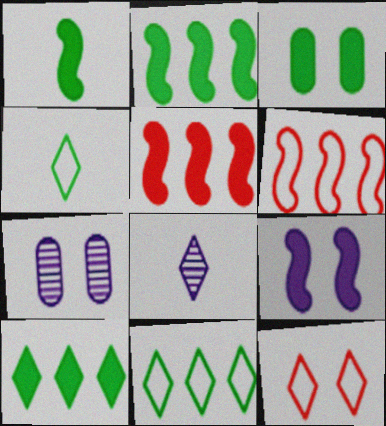[[1, 3, 10], 
[1, 5, 9], 
[3, 6, 8], 
[4, 5, 7], 
[8, 10, 12]]